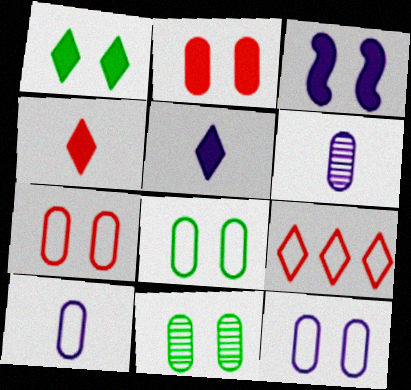[[1, 2, 3], 
[2, 11, 12], 
[7, 8, 12]]